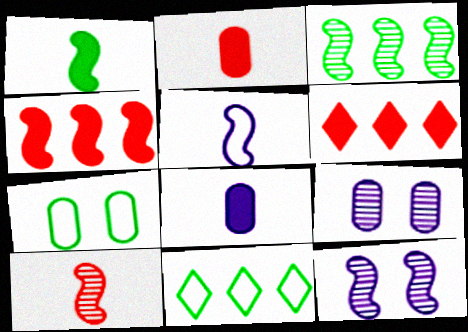[[1, 5, 10], 
[2, 11, 12], 
[3, 10, 12]]